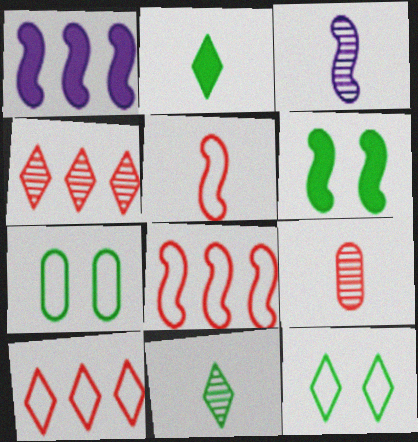[[1, 9, 12], 
[3, 6, 8], 
[3, 9, 11]]